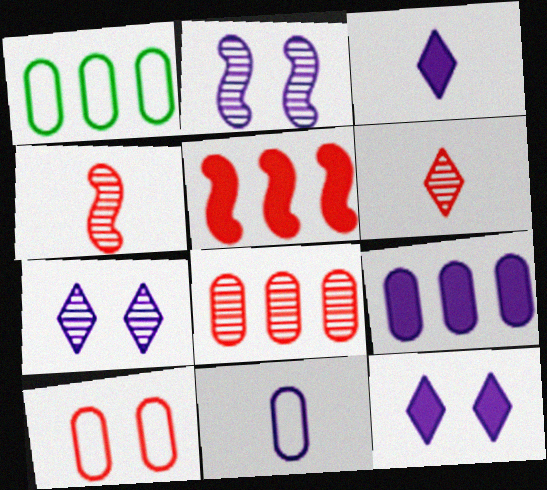[[1, 4, 12], 
[1, 8, 9], 
[1, 10, 11], 
[5, 6, 10]]